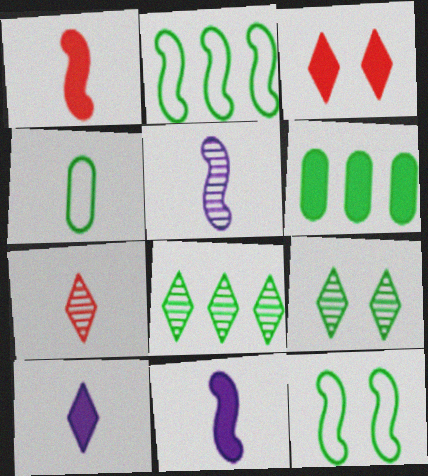[[2, 6, 8], 
[3, 6, 11], 
[4, 7, 11]]